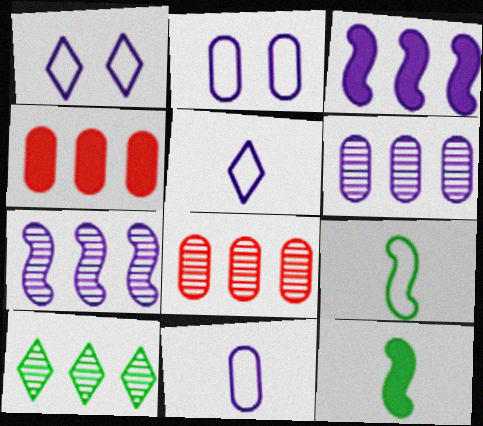[[1, 8, 12], 
[7, 8, 10]]